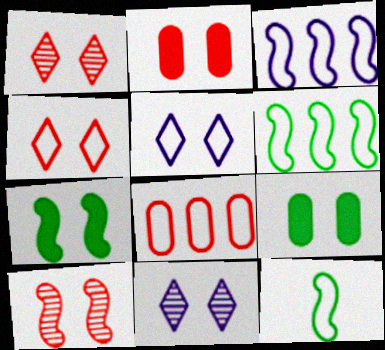[[2, 4, 10], 
[5, 8, 12], 
[5, 9, 10]]